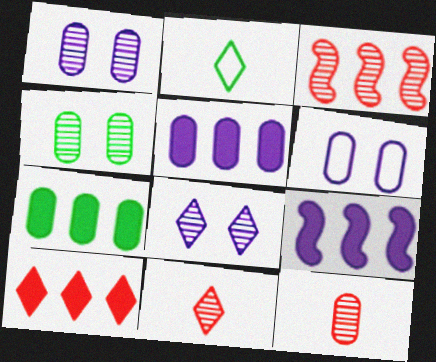[[2, 8, 10], 
[6, 7, 12], 
[7, 9, 10]]